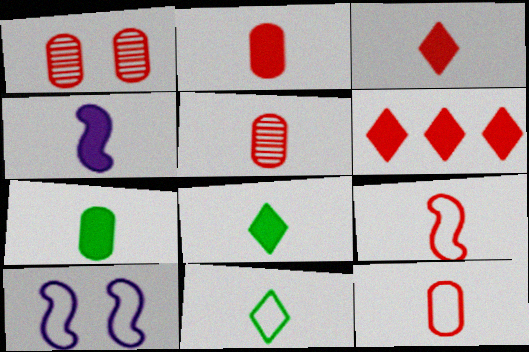[[1, 6, 9], 
[2, 4, 8], 
[2, 5, 12], 
[3, 4, 7], 
[3, 5, 9], 
[4, 5, 11]]